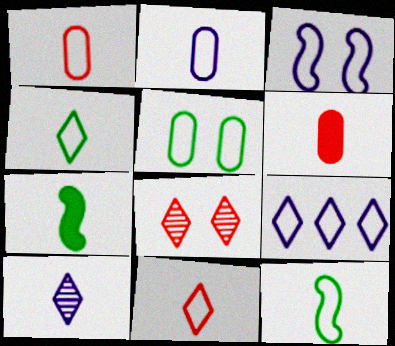[[1, 7, 10], 
[2, 3, 9], 
[2, 11, 12], 
[6, 10, 12]]